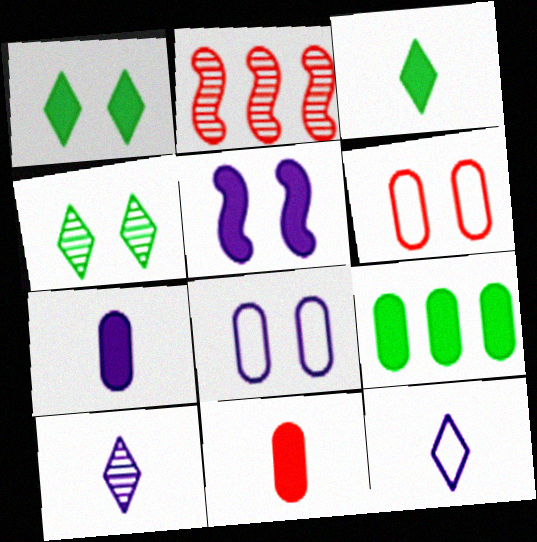[[2, 3, 8], 
[4, 5, 6]]